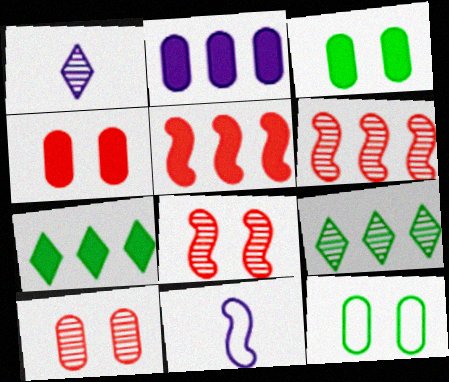[[1, 5, 12], 
[2, 5, 7], 
[4, 9, 11], 
[7, 10, 11]]